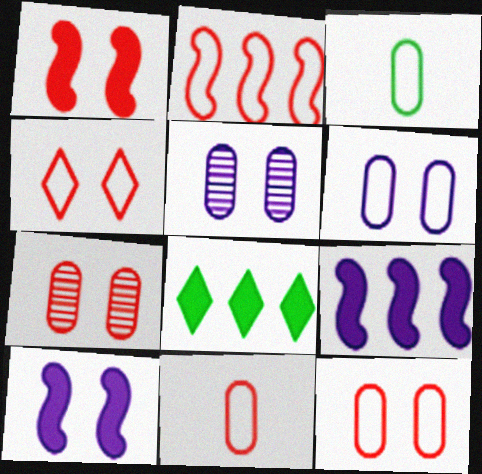[[1, 4, 7], 
[2, 4, 11]]